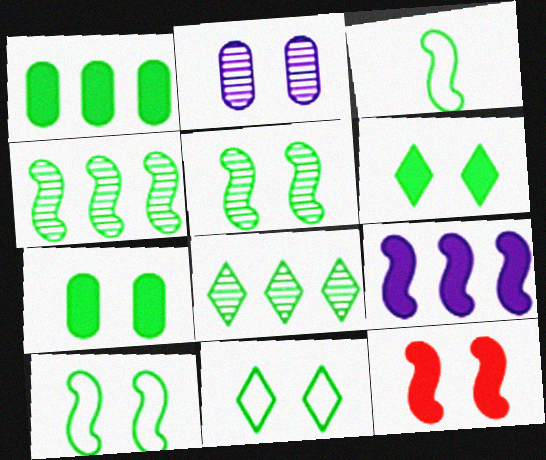[[2, 11, 12], 
[3, 7, 8], 
[5, 7, 11]]